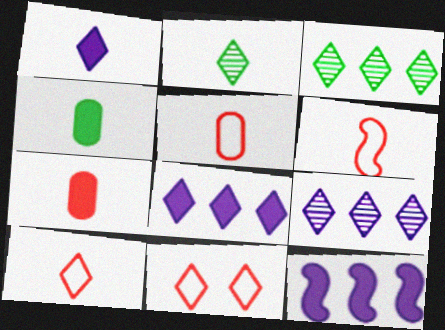[[1, 2, 10], 
[1, 3, 11], 
[2, 8, 11], 
[5, 6, 10]]